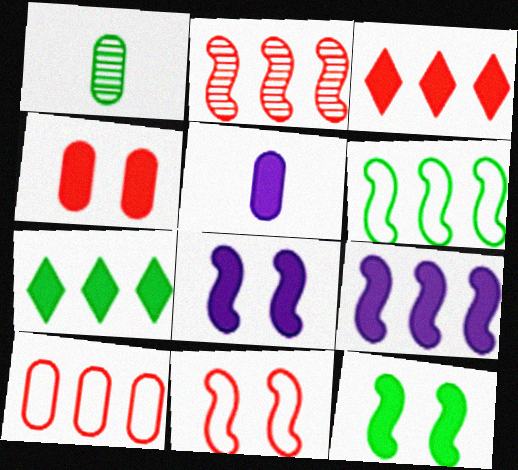[[2, 3, 10], 
[2, 6, 9], 
[3, 5, 12]]